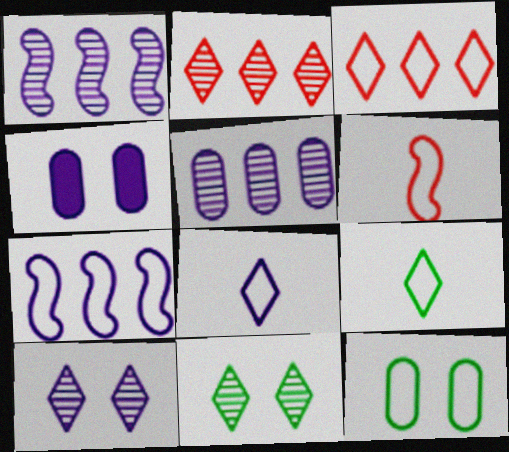[[1, 4, 8]]